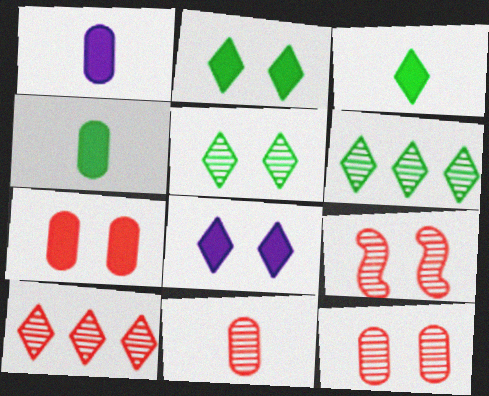[[9, 10, 11]]